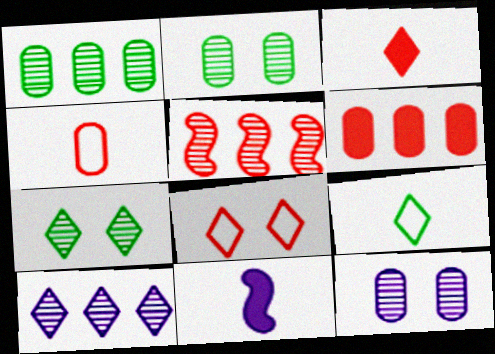[[1, 5, 10], 
[1, 8, 11]]